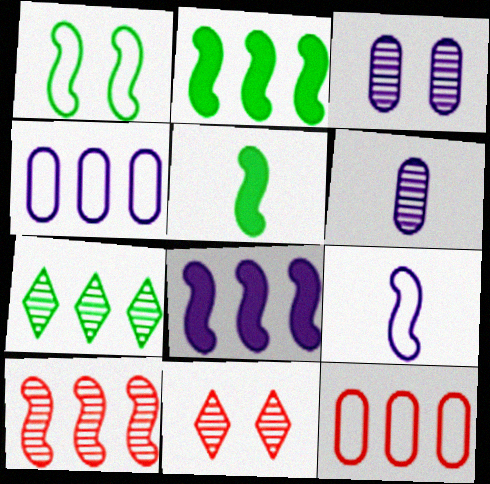[[4, 5, 11], 
[7, 8, 12]]